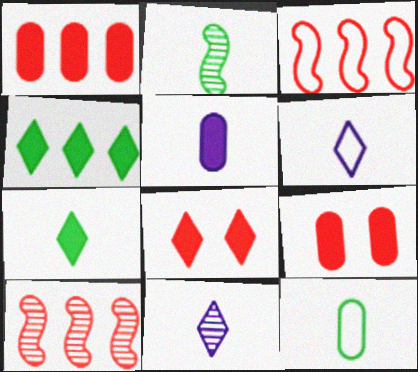[[2, 7, 12]]